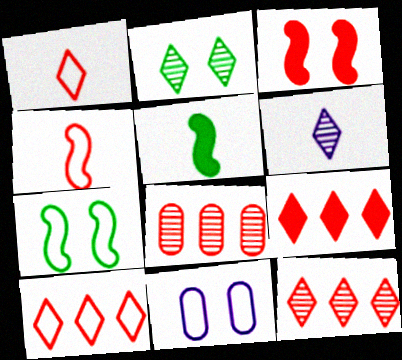[[1, 3, 8], 
[2, 3, 11], 
[2, 6, 12], 
[5, 11, 12], 
[9, 10, 12]]